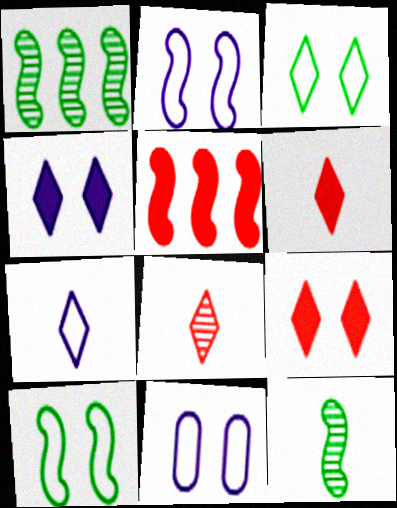[[1, 6, 11], 
[2, 5, 12]]